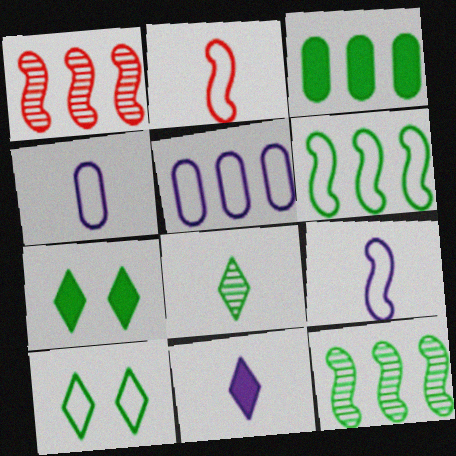[[1, 4, 7], 
[2, 5, 10]]